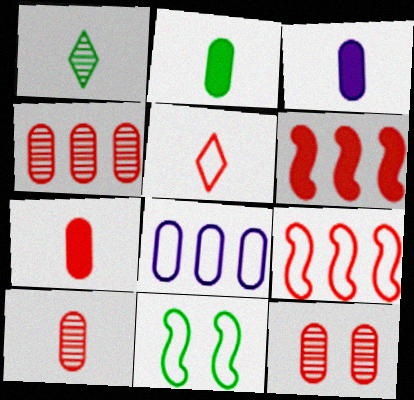[[2, 3, 7], 
[2, 8, 12], 
[4, 10, 12], 
[5, 6, 12], 
[5, 8, 11]]